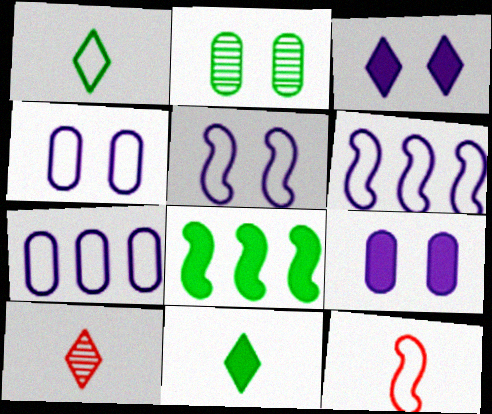[[1, 2, 8], 
[4, 8, 10]]